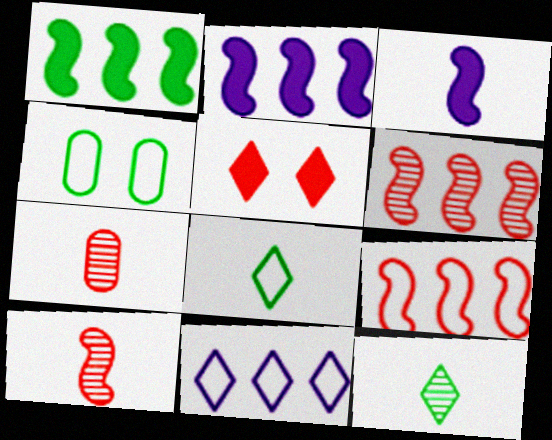[[1, 4, 12], 
[3, 7, 8], 
[5, 7, 9], 
[5, 11, 12]]